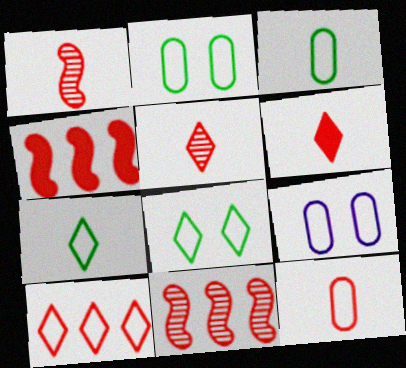[[1, 6, 12]]